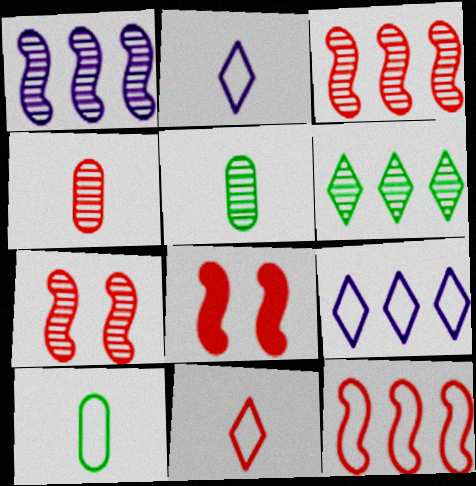[[5, 8, 9]]